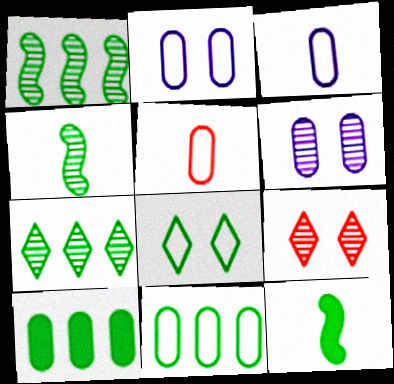[[2, 5, 11], 
[4, 8, 10], 
[5, 6, 10]]